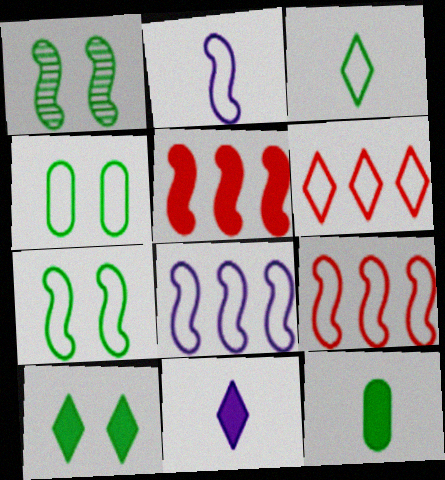[[1, 2, 5], 
[1, 4, 10], 
[2, 4, 6], 
[2, 7, 9]]